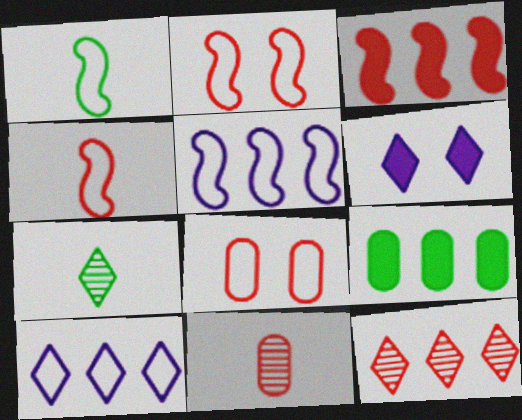[[1, 2, 5], 
[1, 8, 10], 
[5, 9, 12]]